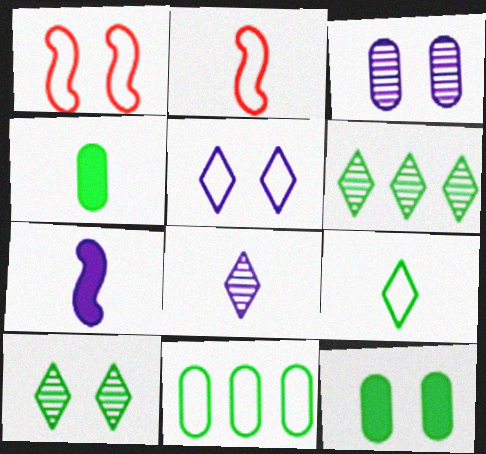[[2, 4, 8], 
[2, 5, 11]]